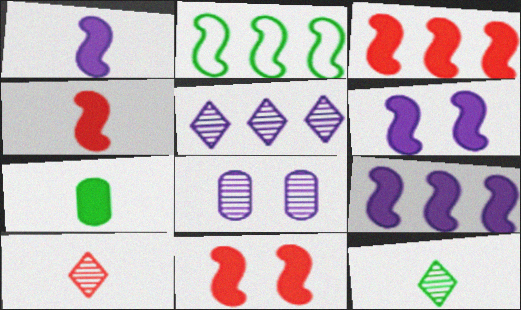[[1, 6, 9], 
[3, 4, 11]]